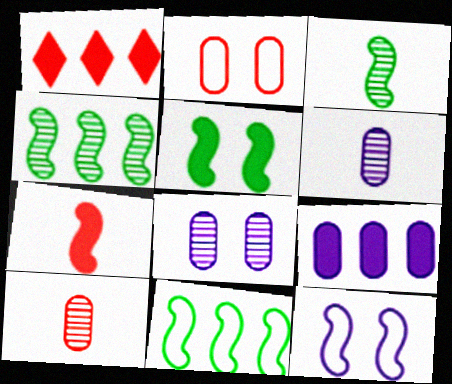[[3, 5, 11], 
[4, 7, 12]]